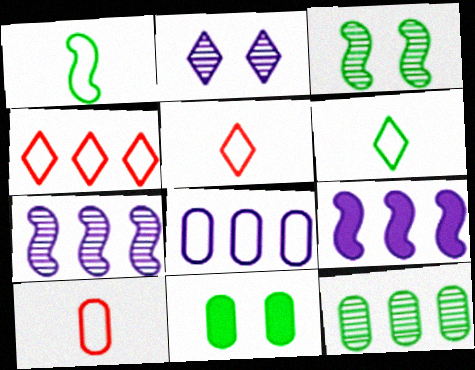[[4, 9, 12], 
[5, 7, 11]]